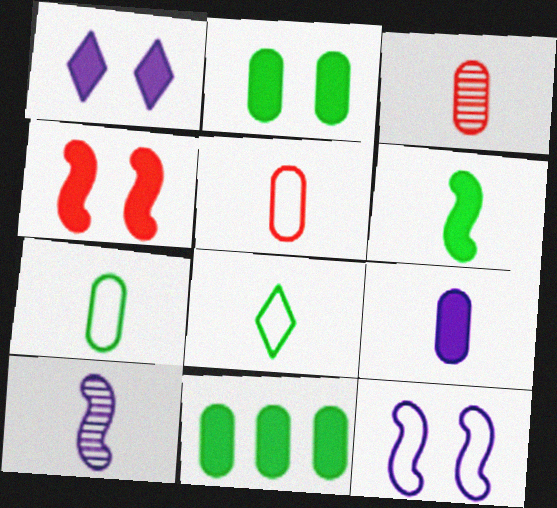[[1, 2, 4], 
[3, 7, 9]]